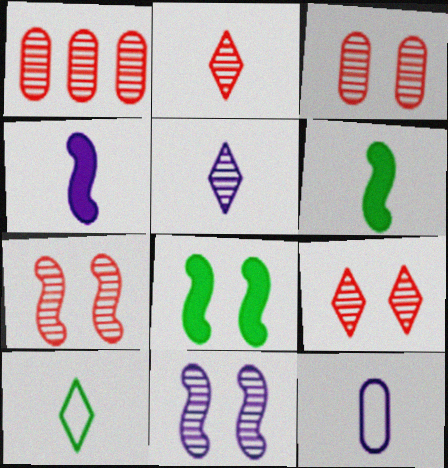[[1, 2, 7], 
[2, 6, 12], 
[3, 7, 9], 
[4, 5, 12]]